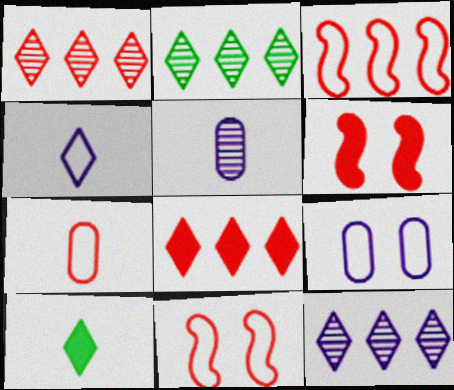[[1, 2, 12], 
[1, 6, 7]]